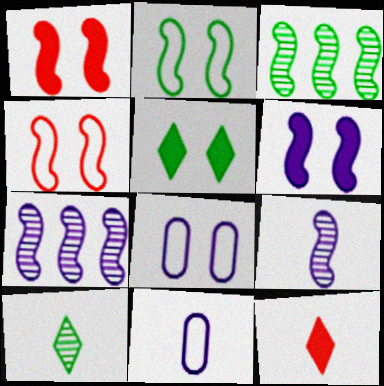[[3, 8, 12]]